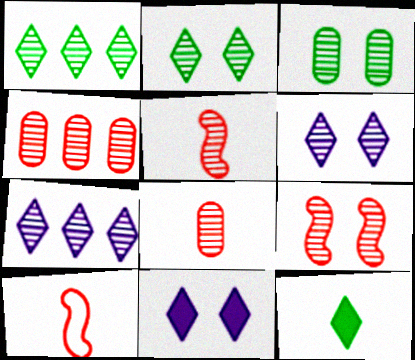[[3, 5, 7], 
[3, 6, 9]]